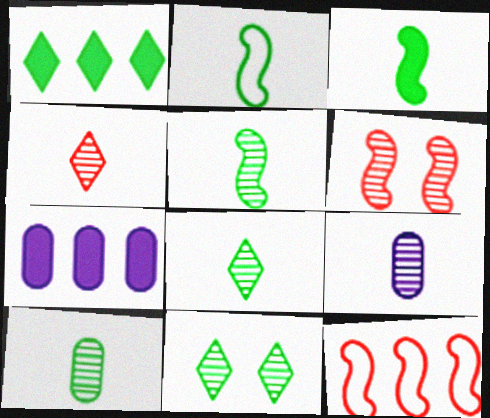[[2, 3, 5], 
[4, 5, 9], 
[5, 8, 10]]